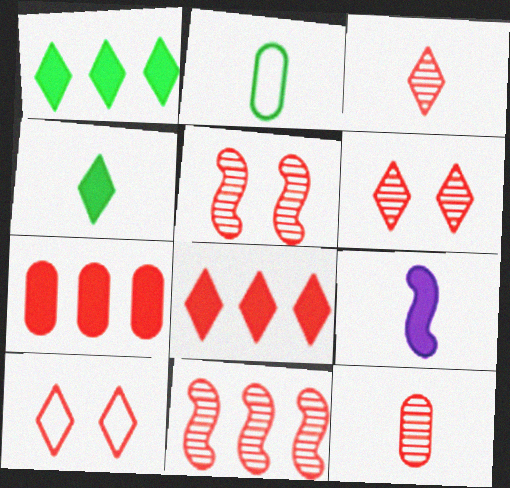[[2, 3, 9], 
[3, 8, 10], 
[6, 11, 12]]